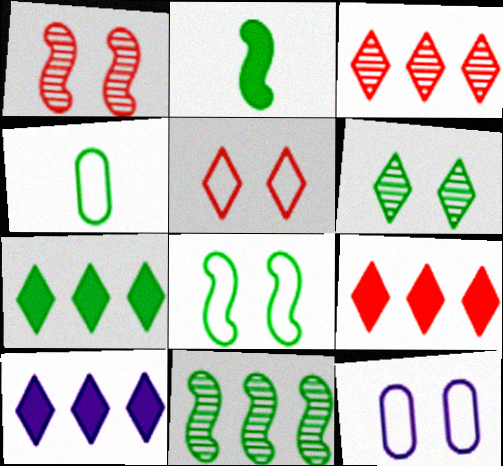[[1, 4, 10], 
[2, 3, 12], 
[2, 8, 11], 
[5, 8, 12], 
[7, 9, 10]]